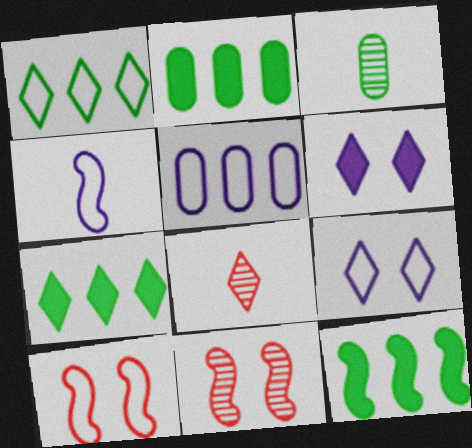[[1, 6, 8], 
[2, 7, 12], 
[4, 5, 9], 
[4, 11, 12], 
[7, 8, 9]]